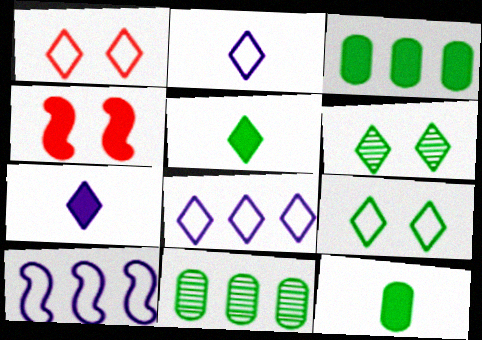[[2, 4, 11], 
[3, 4, 7]]